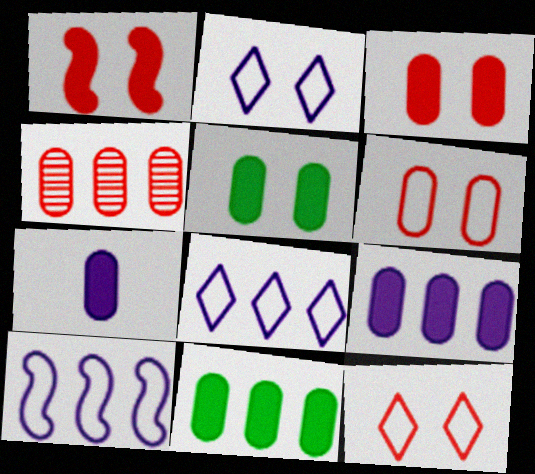[[3, 7, 11]]